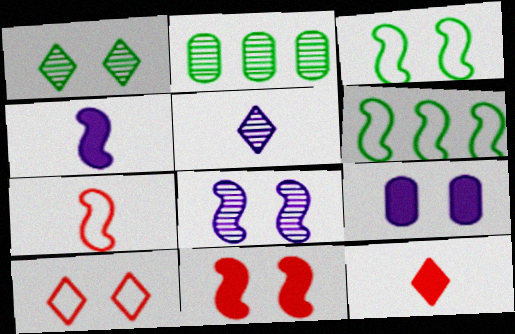[[2, 4, 10], 
[3, 8, 11]]